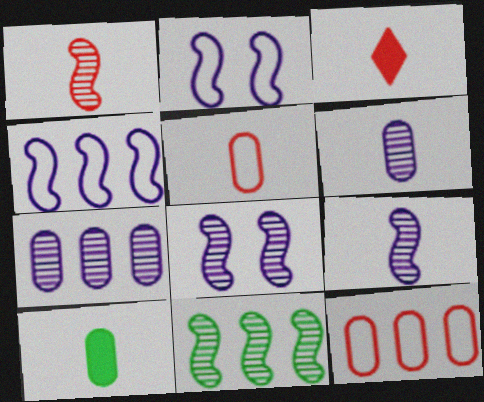[[1, 3, 5], 
[1, 8, 11], 
[5, 6, 10]]